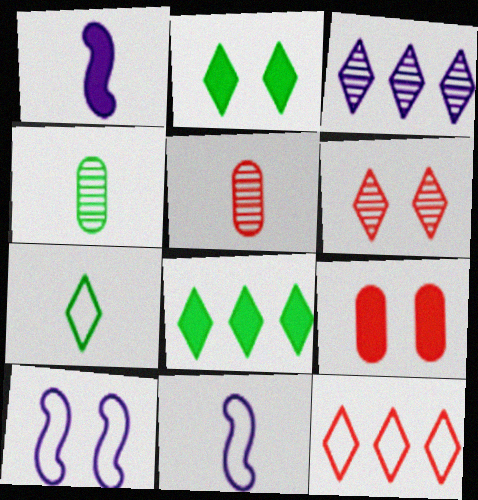[[1, 5, 7], 
[1, 8, 9], 
[3, 8, 12], 
[5, 8, 10]]